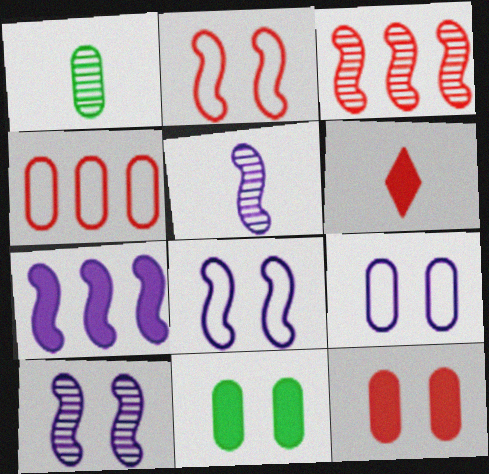[[5, 7, 8], 
[6, 7, 11]]